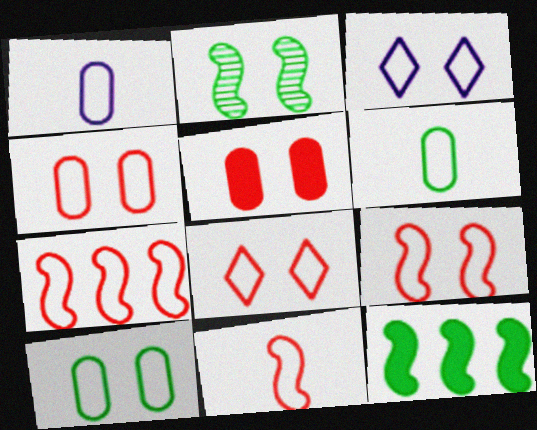[[2, 3, 5], 
[3, 6, 7], 
[3, 9, 10], 
[4, 8, 9], 
[7, 9, 11]]